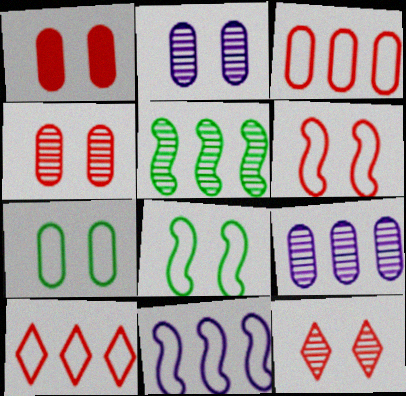[[1, 2, 7], 
[1, 6, 12]]